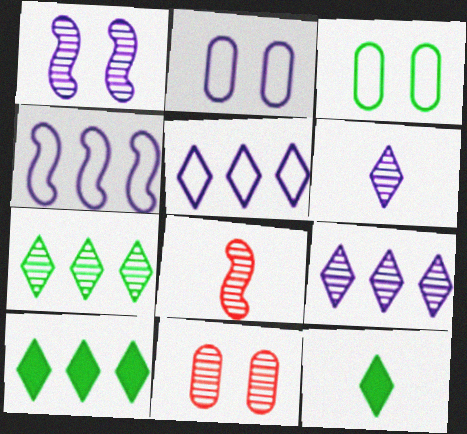[[2, 8, 10], 
[4, 11, 12]]